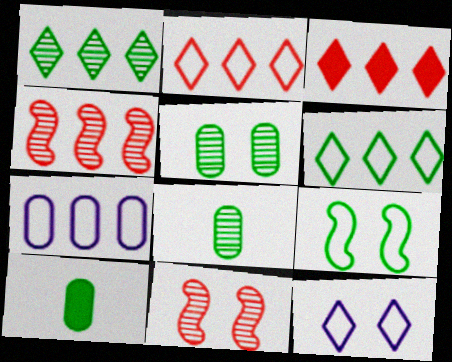[[1, 9, 10], 
[4, 10, 12]]